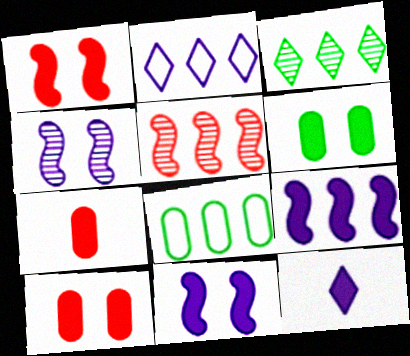[]